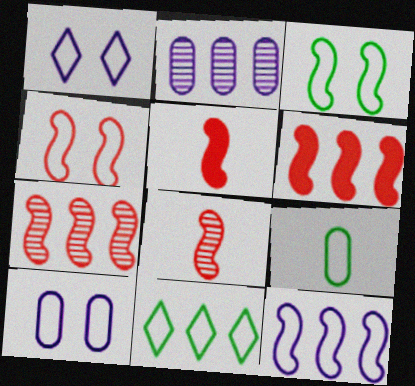[[2, 6, 11], 
[3, 9, 11], 
[4, 5, 7], 
[4, 6, 8]]